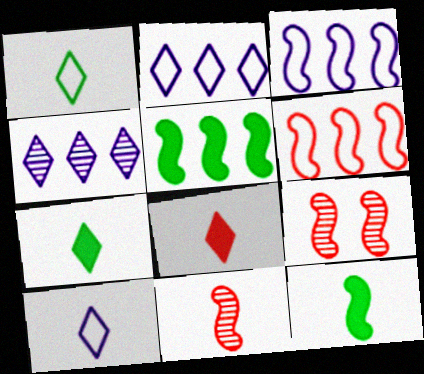[[3, 9, 12]]